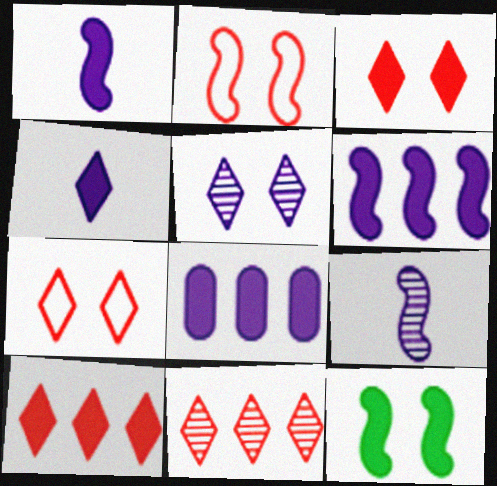[]